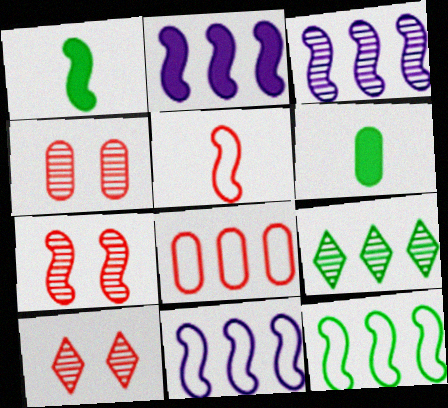[[1, 7, 11], 
[2, 3, 11], 
[2, 8, 9], 
[4, 7, 10], 
[6, 10, 11]]